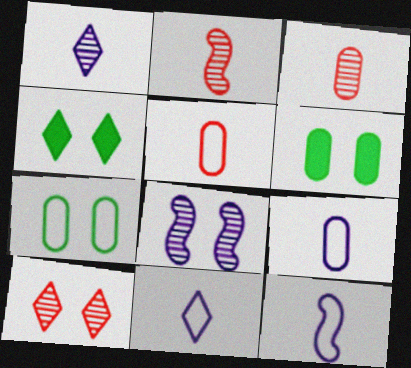[[9, 11, 12]]